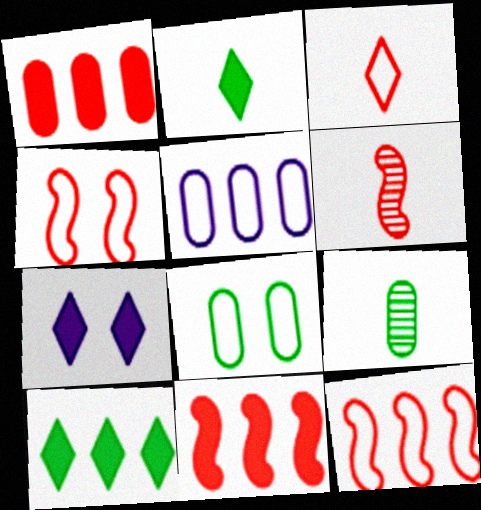[[4, 6, 11], 
[7, 9, 12]]